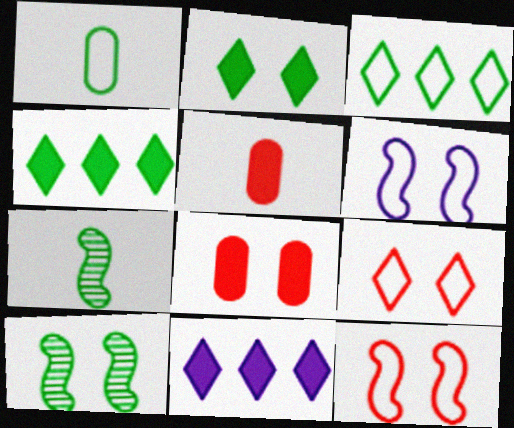[[1, 4, 10]]